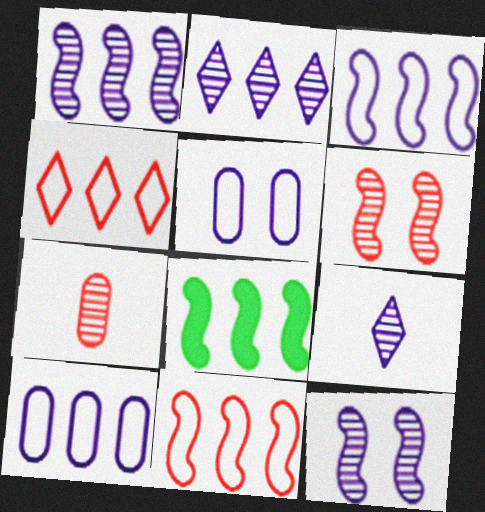[[1, 8, 11]]